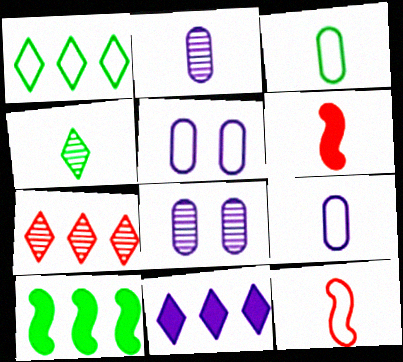[[1, 5, 12], 
[1, 6, 8], 
[1, 7, 11], 
[4, 6, 9]]